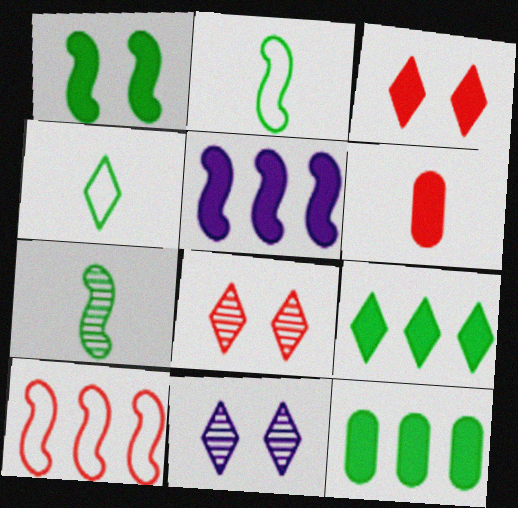[[6, 8, 10]]